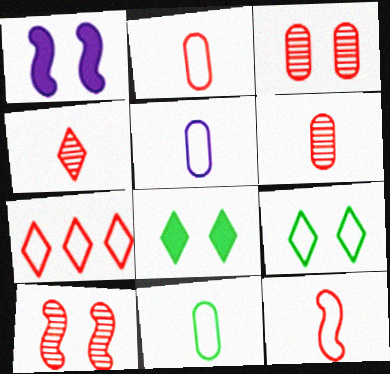[[1, 3, 9], 
[2, 5, 11]]